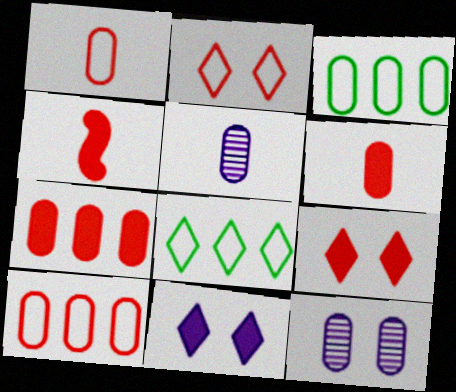[[3, 6, 12], 
[4, 7, 9], 
[4, 8, 12]]